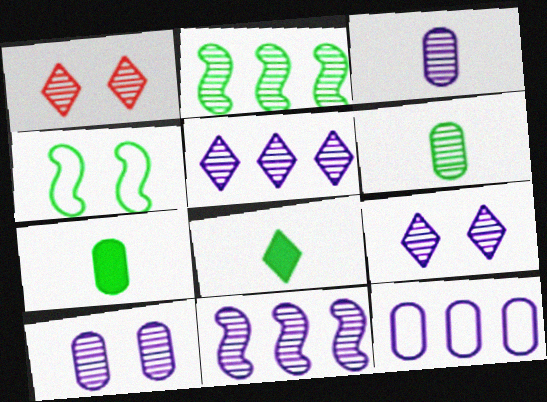[[1, 2, 3], 
[1, 6, 11], 
[3, 9, 11]]